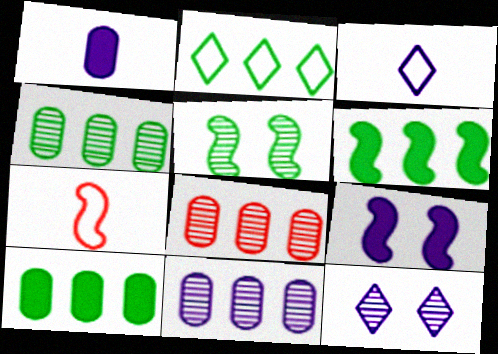[[2, 4, 6], 
[3, 9, 11], 
[4, 8, 11], 
[7, 10, 12]]